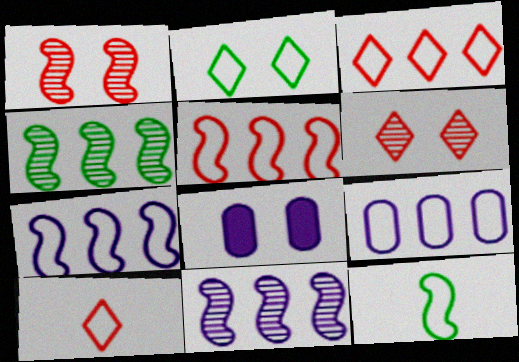[[1, 2, 8], 
[4, 8, 10]]